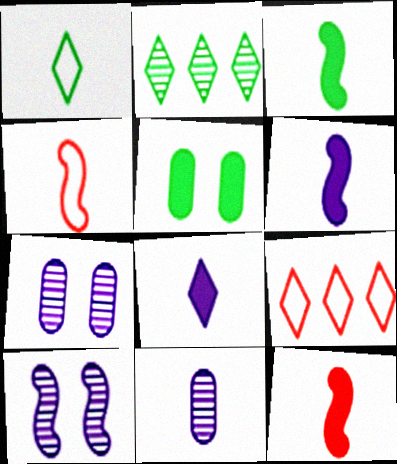[[1, 11, 12], 
[3, 6, 12], 
[3, 7, 9]]